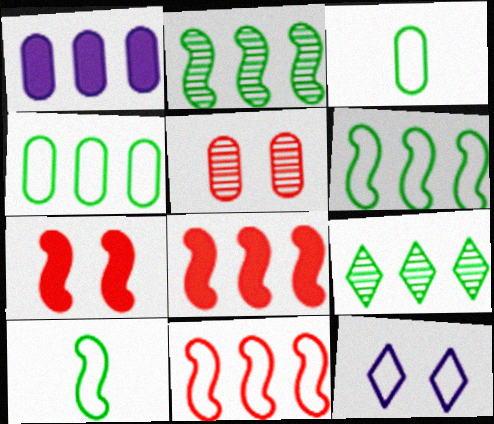[[1, 3, 5], 
[1, 9, 11], 
[3, 11, 12]]